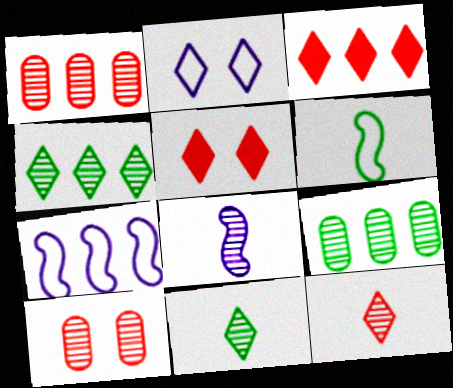[[2, 3, 11], 
[3, 7, 9], 
[4, 8, 10]]